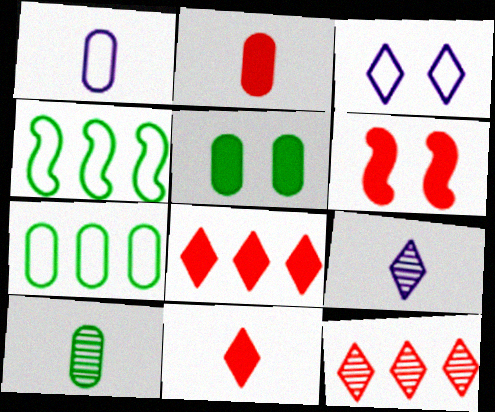[[1, 2, 10], 
[2, 6, 8], 
[5, 7, 10], 
[6, 7, 9]]